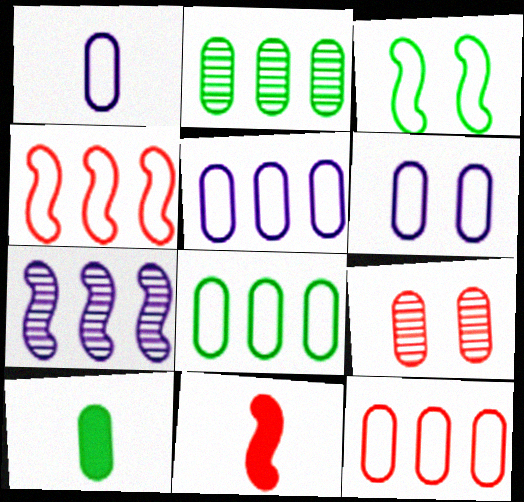[[1, 5, 6], 
[3, 7, 11], 
[5, 8, 12], 
[5, 9, 10]]